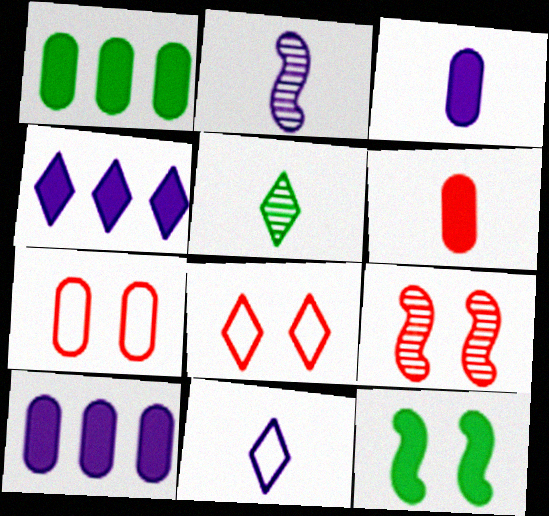[[1, 2, 8], 
[1, 9, 11], 
[2, 3, 11], 
[4, 5, 8], 
[4, 6, 12]]